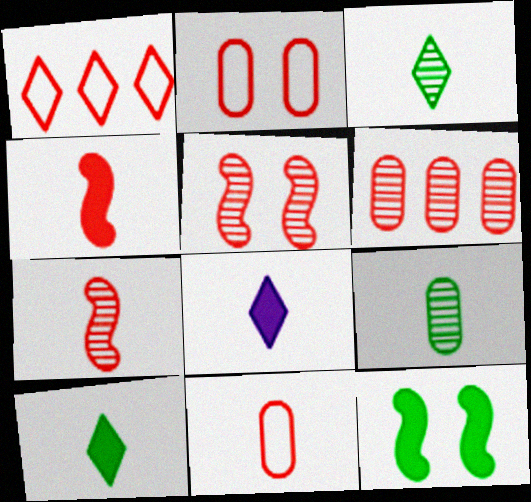[]